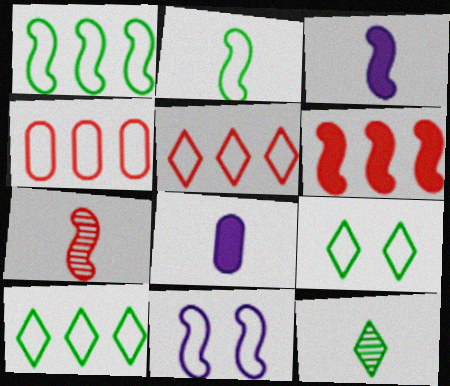[[2, 3, 7]]